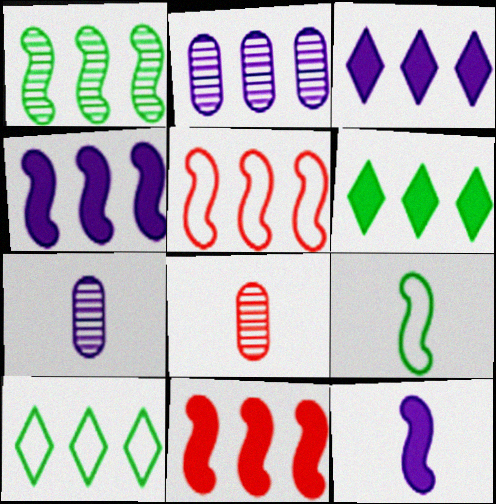[[1, 4, 5], 
[2, 5, 6], 
[2, 10, 11]]